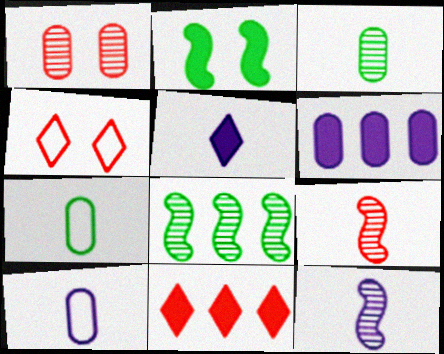[[1, 6, 7], 
[5, 7, 9], 
[5, 10, 12]]